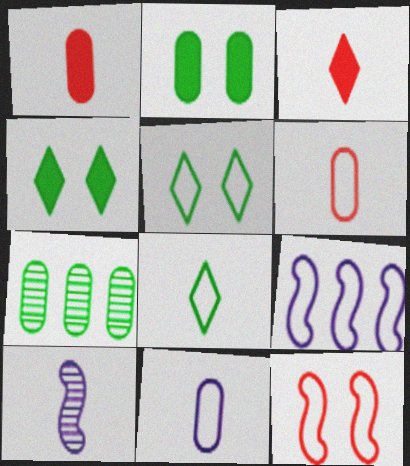[[1, 8, 10], 
[5, 6, 9]]